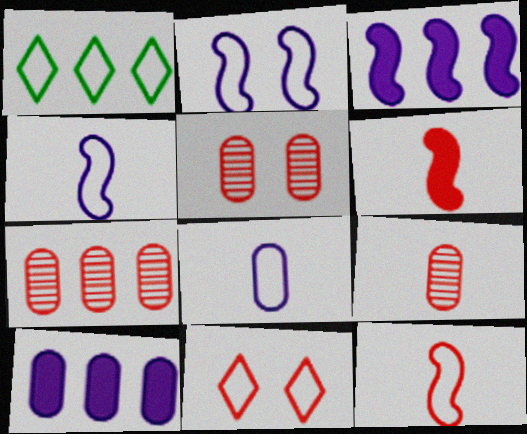[[1, 3, 7], 
[5, 7, 9], 
[6, 7, 11]]